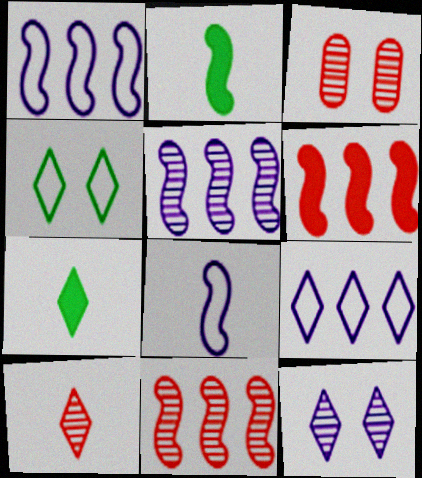[[1, 3, 7], 
[2, 3, 9], 
[3, 10, 11]]